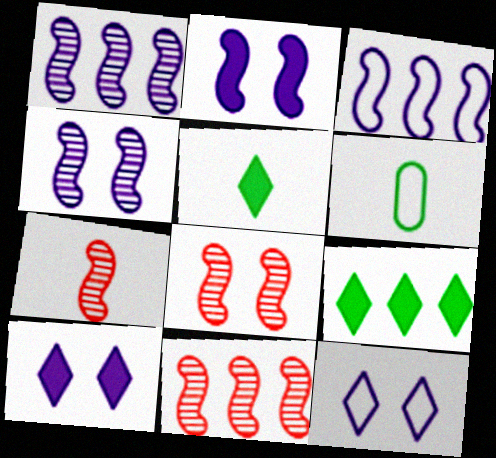[[6, 10, 11], 
[7, 8, 11]]